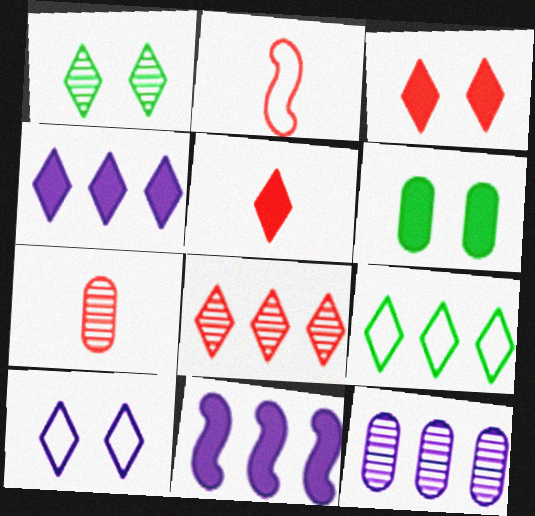[[1, 3, 10], 
[2, 5, 7], 
[4, 8, 9], 
[5, 6, 11]]